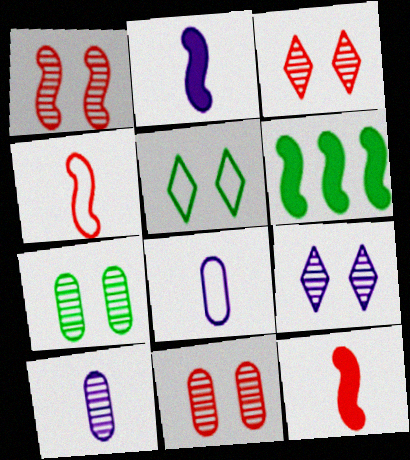[[1, 3, 11], 
[1, 7, 9], 
[3, 6, 8]]